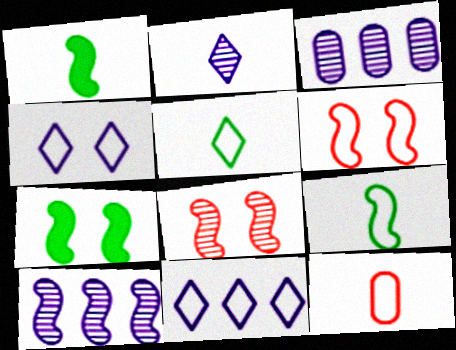[[1, 2, 12], 
[1, 6, 10]]